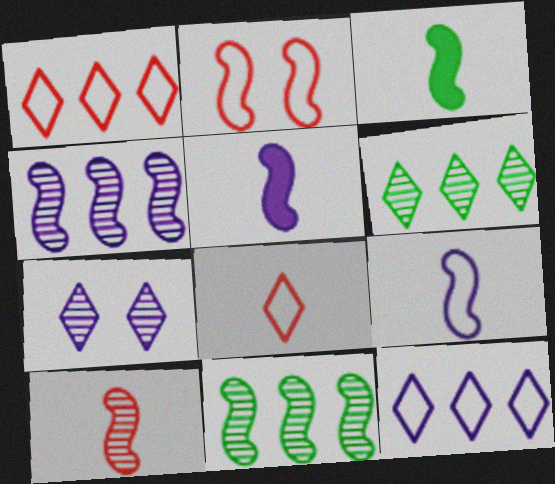[[2, 3, 4], 
[2, 5, 11], 
[3, 9, 10]]